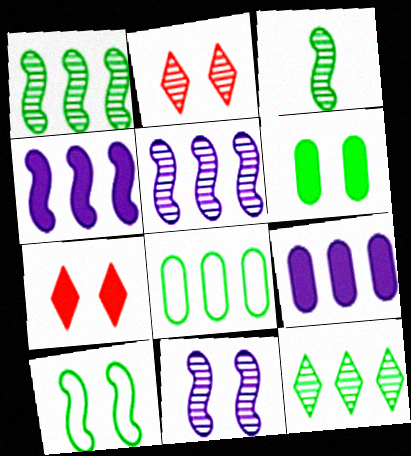[]